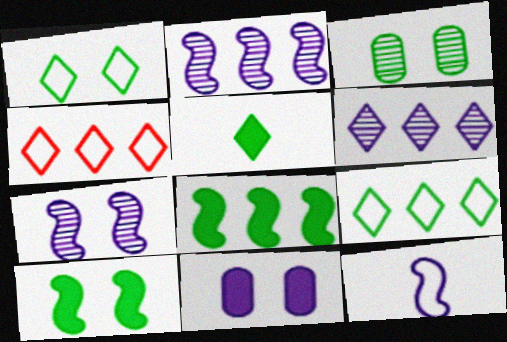[[1, 3, 10], 
[6, 11, 12]]